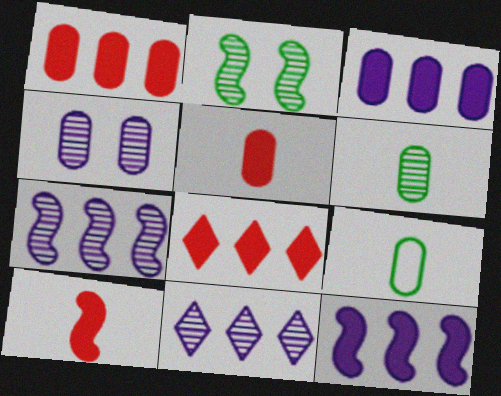[[1, 4, 9]]